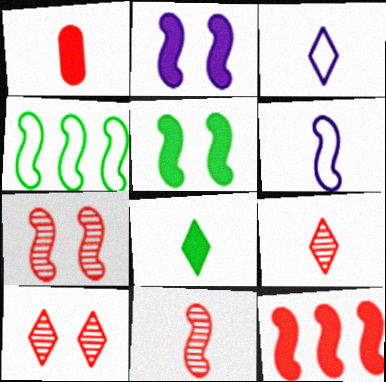[[2, 4, 11], 
[3, 8, 9]]